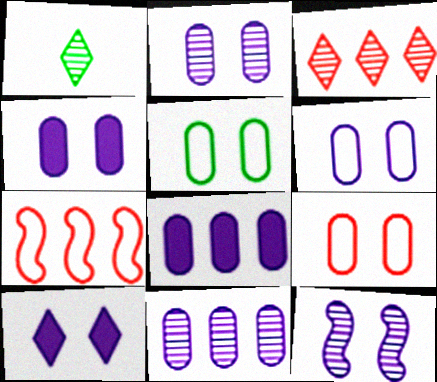[[1, 4, 7], 
[2, 4, 6], 
[5, 6, 9], 
[6, 10, 12]]